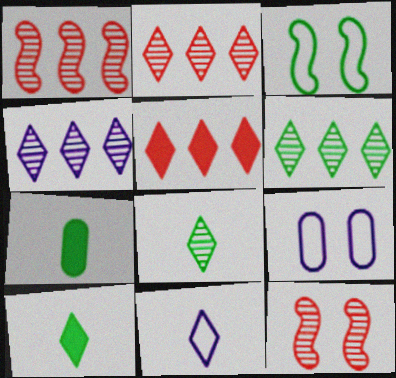[[1, 9, 10], 
[2, 4, 6], 
[3, 6, 7]]